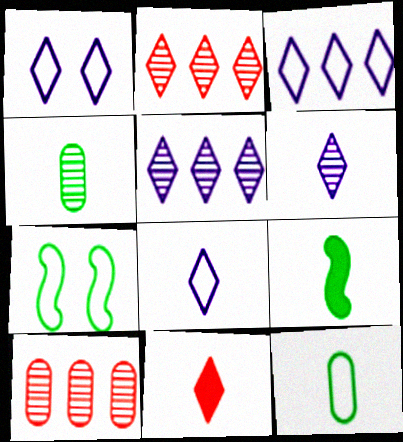[[1, 3, 8], 
[1, 9, 10]]